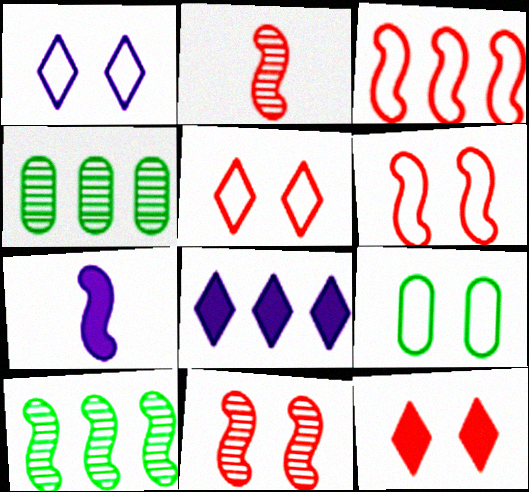[[1, 6, 9], 
[2, 8, 9], 
[3, 4, 8], 
[4, 5, 7], 
[6, 7, 10]]